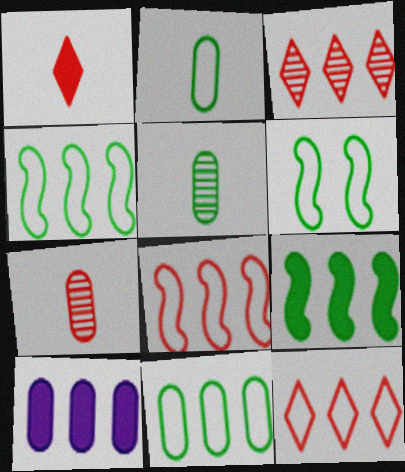[[3, 4, 10]]